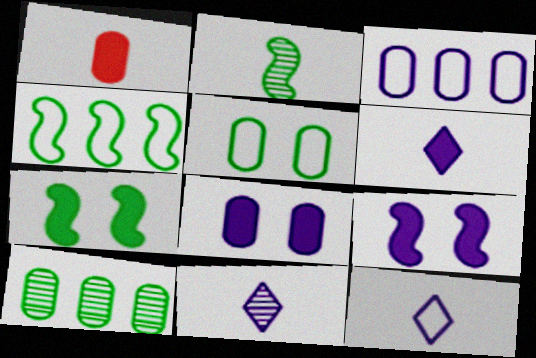[[1, 2, 12], 
[2, 4, 7], 
[3, 9, 11], 
[6, 11, 12]]